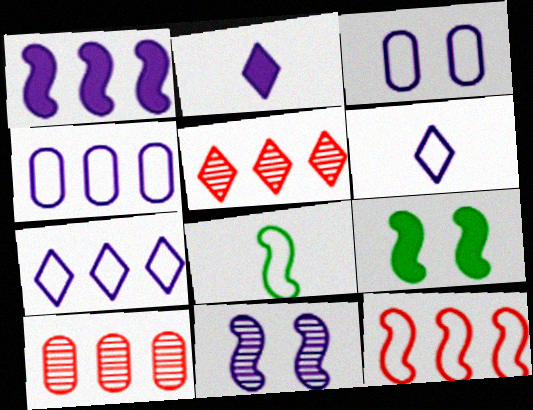[[2, 4, 11], 
[6, 9, 10]]